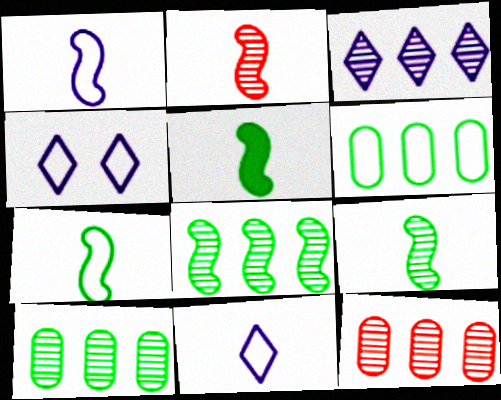[[1, 2, 5], 
[3, 8, 12], 
[4, 5, 12], 
[5, 7, 9]]